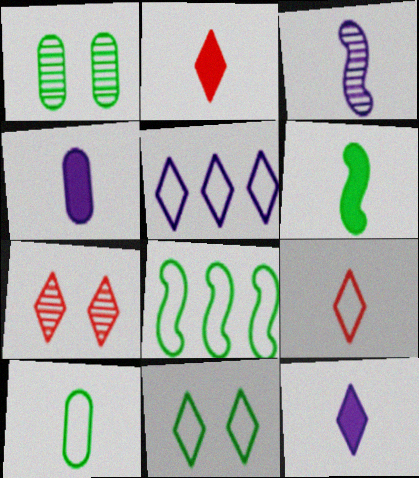[[2, 3, 10], 
[2, 4, 6], 
[4, 7, 8], 
[5, 9, 11], 
[8, 10, 11]]